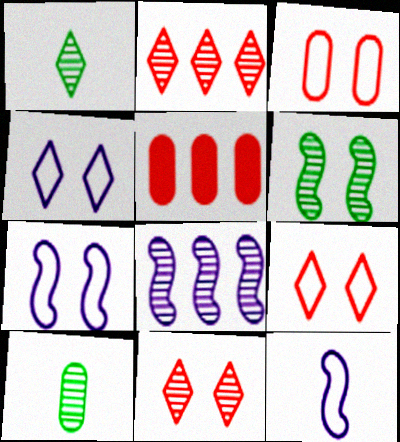[[1, 5, 7], 
[8, 10, 11]]